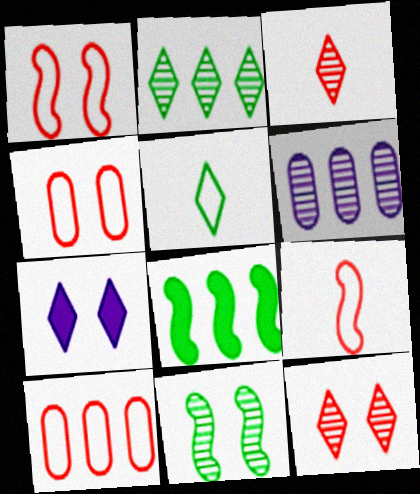[[3, 6, 11], 
[4, 7, 11]]